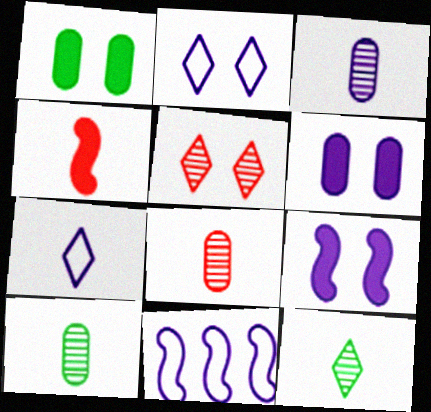[[3, 8, 10], 
[4, 7, 10]]